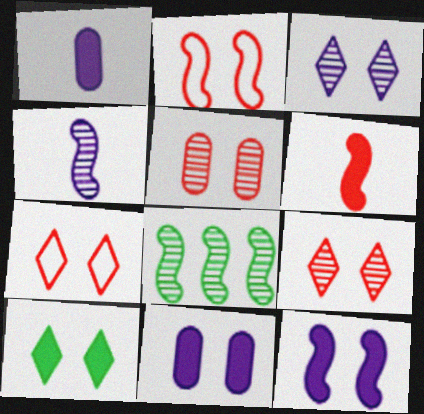[[1, 7, 8], 
[3, 7, 10]]